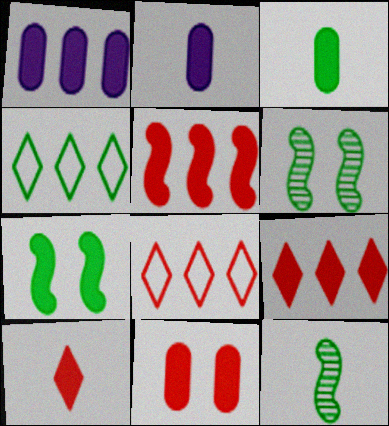[[1, 3, 11], 
[1, 7, 10], 
[2, 6, 8], 
[2, 7, 9], 
[3, 4, 6], 
[5, 10, 11]]